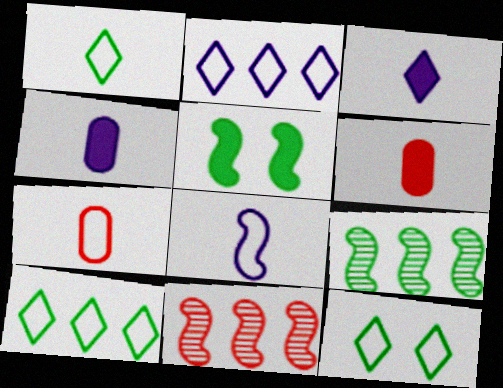[[1, 7, 8], 
[1, 10, 12], 
[4, 11, 12], 
[5, 8, 11]]